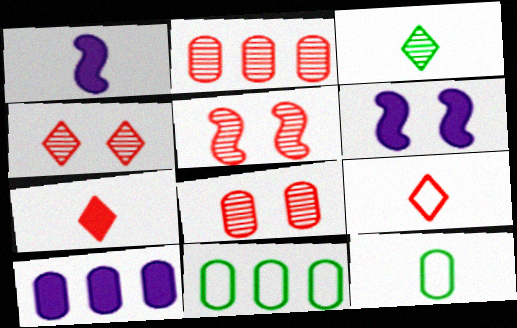[[1, 4, 11], 
[2, 10, 11], 
[4, 5, 8], 
[8, 10, 12]]